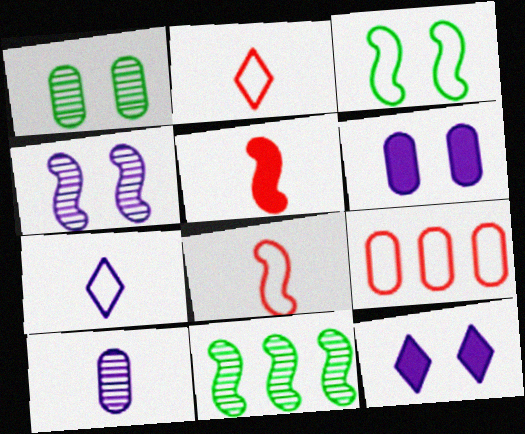[[2, 6, 11], 
[3, 7, 9]]